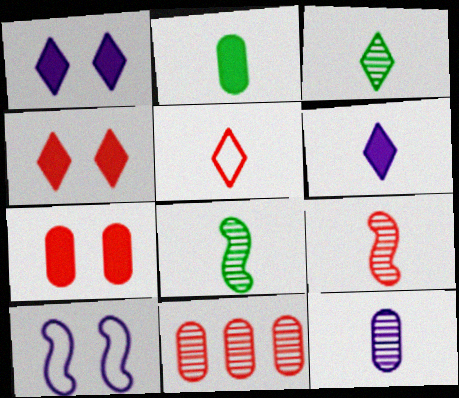[[3, 5, 6], 
[3, 9, 12]]